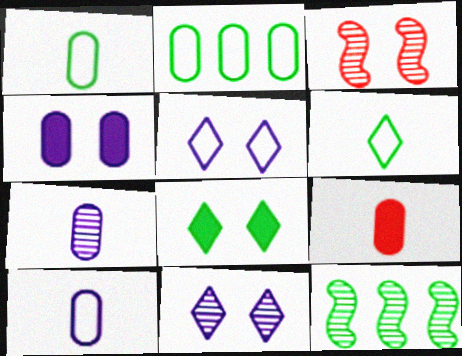[[1, 7, 9], 
[1, 8, 12], 
[5, 9, 12]]